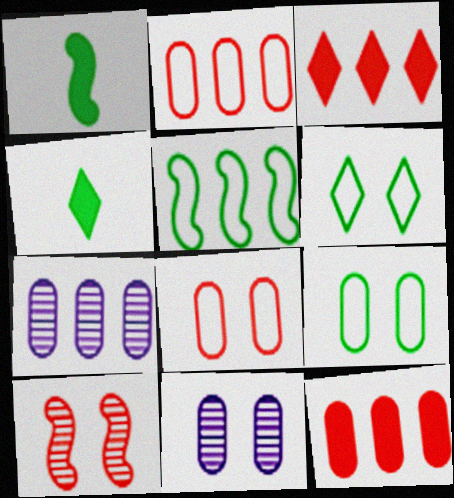[[3, 5, 7]]